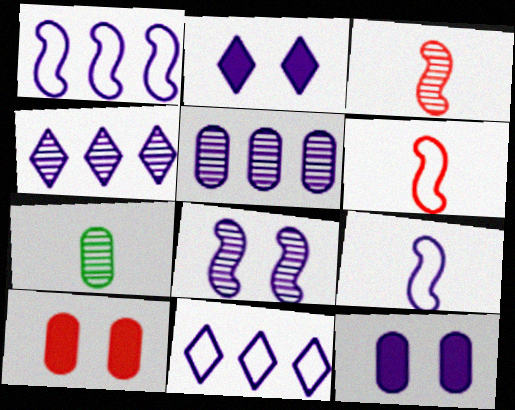[[2, 5, 9], 
[4, 9, 12]]